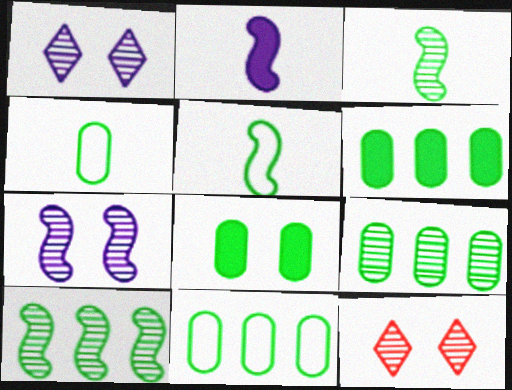[[2, 11, 12], 
[4, 8, 9], 
[6, 9, 11]]